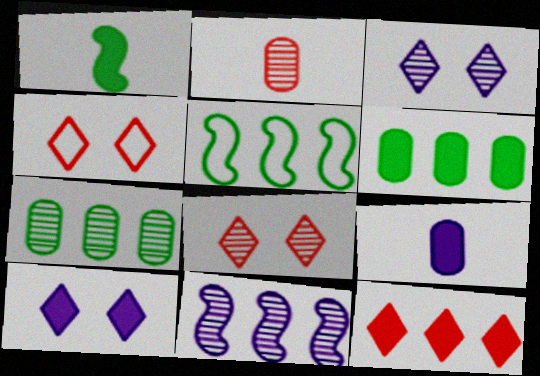[[2, 5, 10], 
[5, 8, 9]]